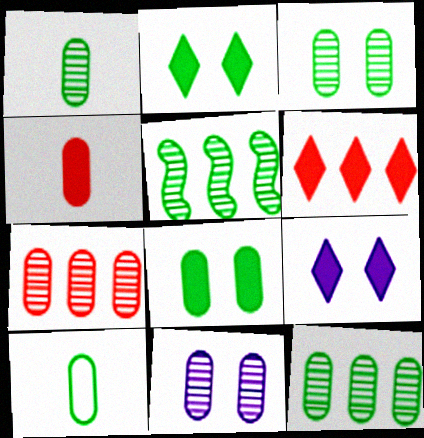[[1, 3, 12], 
[1, 7, 11], 
[2, 5, 10], 
[8, 10, 12]]